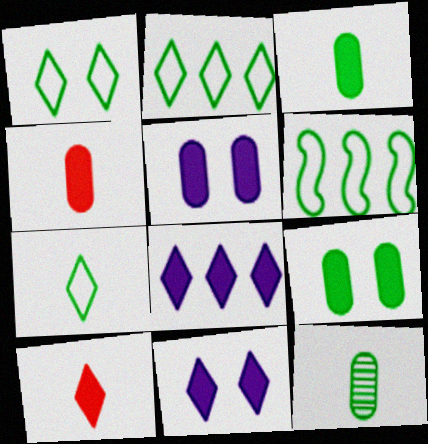[[1, 2, 7]]